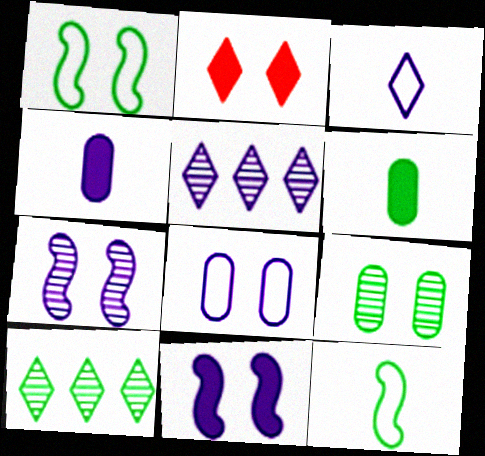[[1, 6, 10], 
[2, 3, 10]]